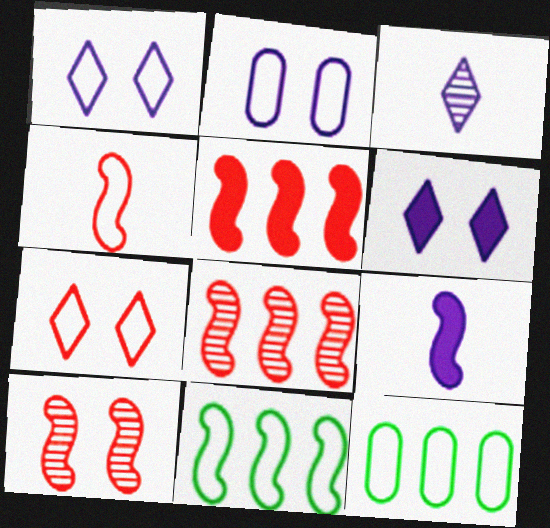[[1, 4, 12], 
[4, 5, 10], 
[9, 10, 11]]